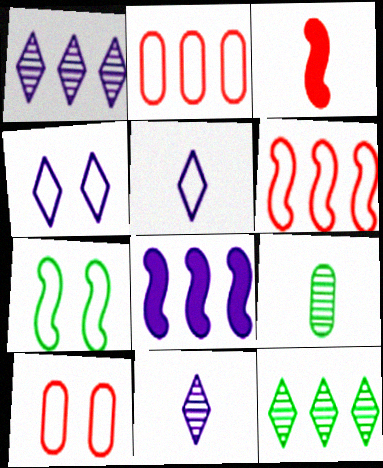[[2, 5, 7], 
[2, 8, 12], 
[3, 5, 9], 
[4, 7, 10]]